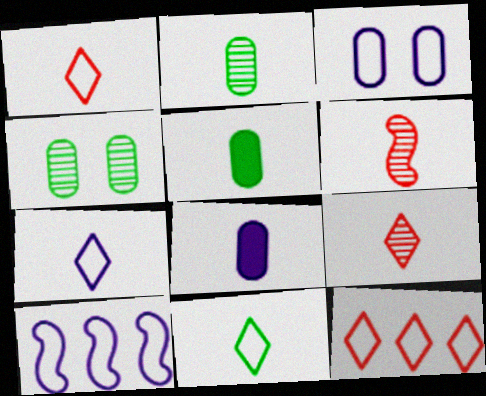[[1, 7, 11], 
[3, 7, 10], 
[5, 6, 7], 
[6, 8, 11]]